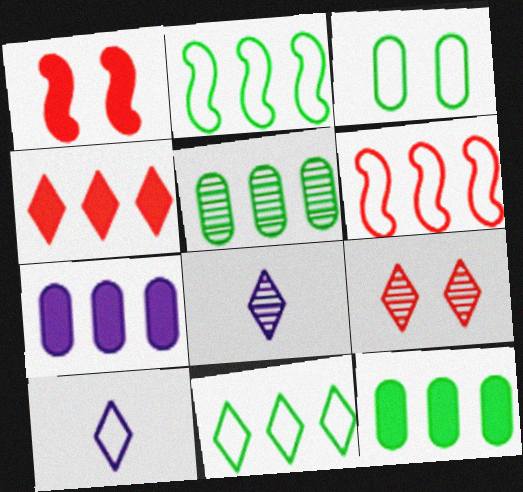[[1, 5, 10], 
[3, 6, 10]]